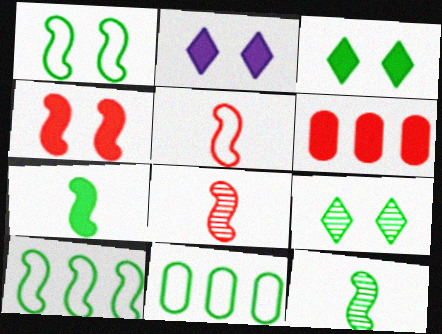[[2, 6, 7], 
[2, 8, 11], 
[3, 11, 12], 
[7, 9, 11]]